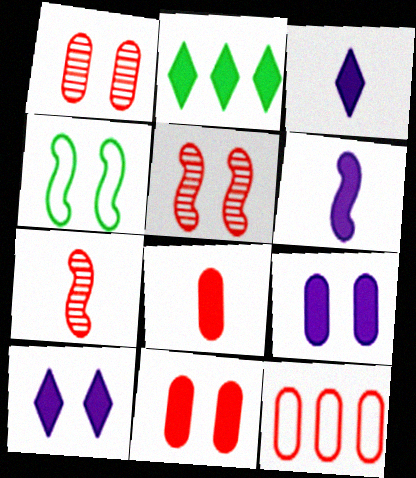[[1, 4, 10], 
[1, 8, 12], 
[2, 6, 11]]